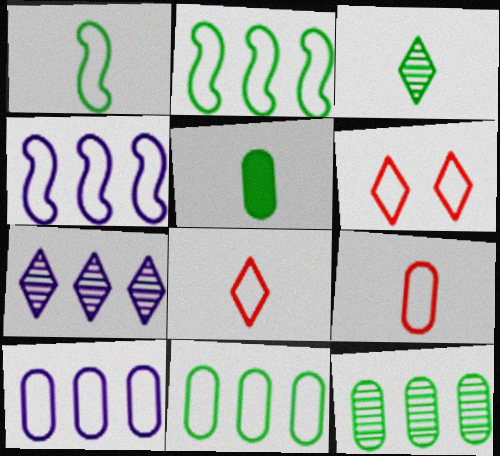[[1, 3, 5], 
[1, 6, 10]]